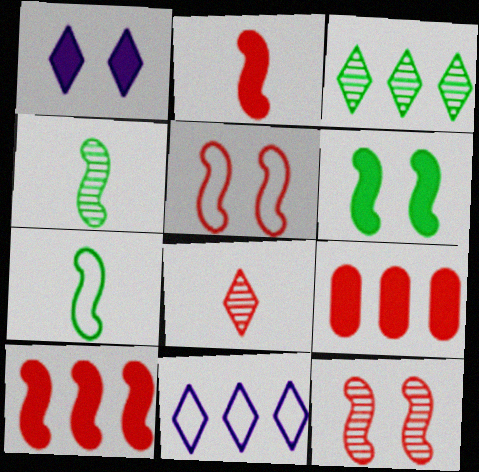[[5, 8, 9]]